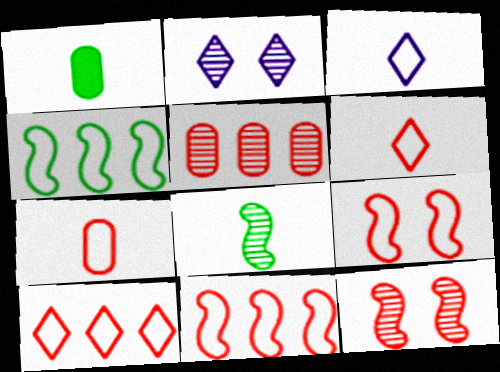[[1, 2, 11], 
[2, 5, 8], 
[7, 9, 10]]